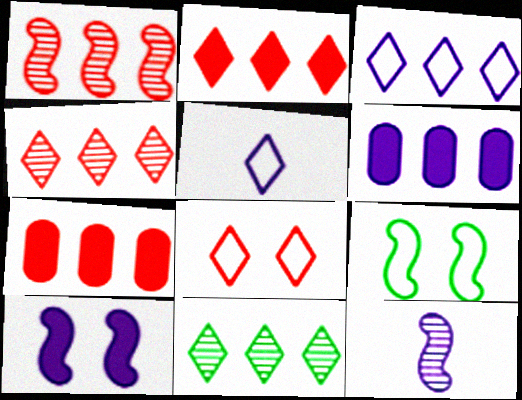[[2, 3, 11]]